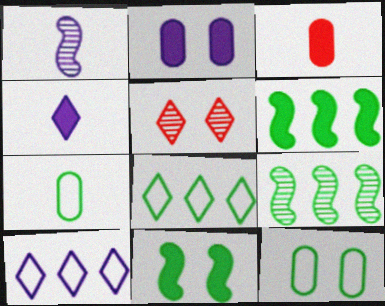[[1, 2, 10], 
[4, 5, 8]]